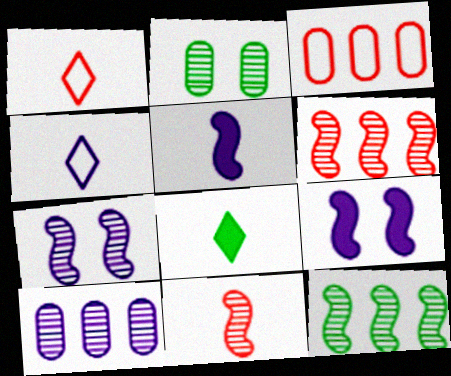[[3, 7, 8], 
[4, 9, 10], 
[7, 11, 12]]